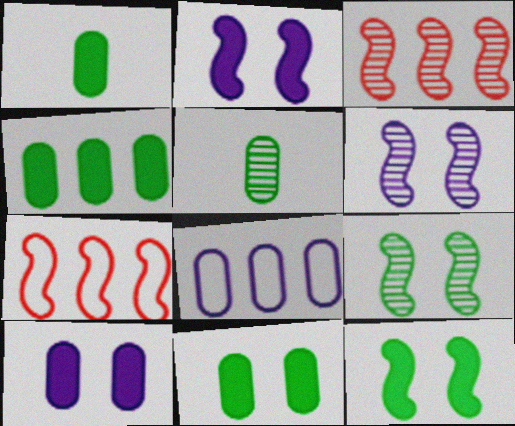[[1, 4, 11]]